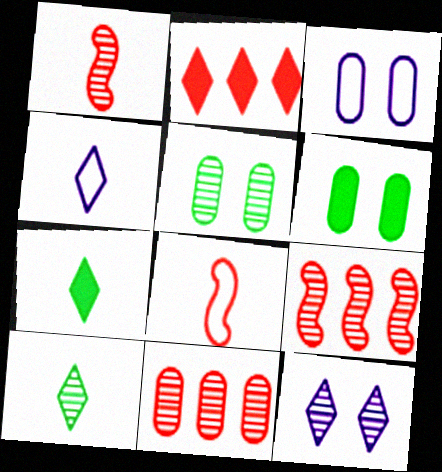[[3, 7, 9], 
[4, 6, 9]]